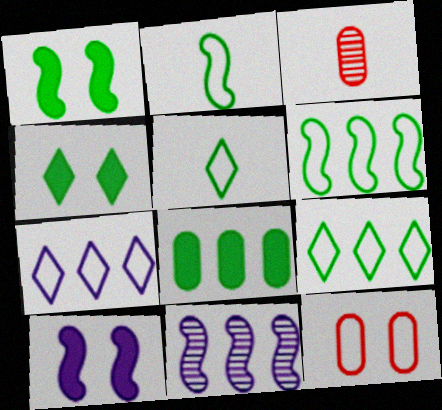[[1, 3, 7], 
[2, 7, 12], 
[3, 9, 10]]